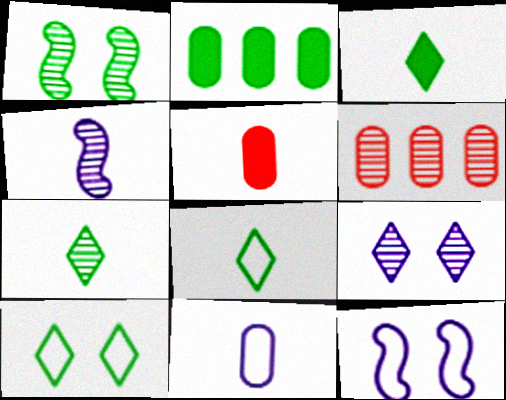[[1, 2, 8], 
[3, 6, 12], 
[3, 7, 8], 
[4, 5, 8]]